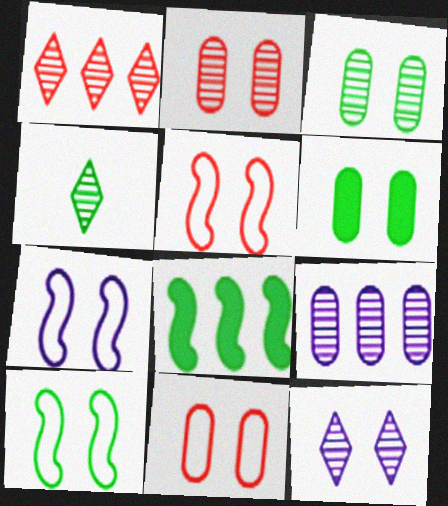[[1, 4, 12], 
[5, 6, 12], 
[5, 7, 10]]